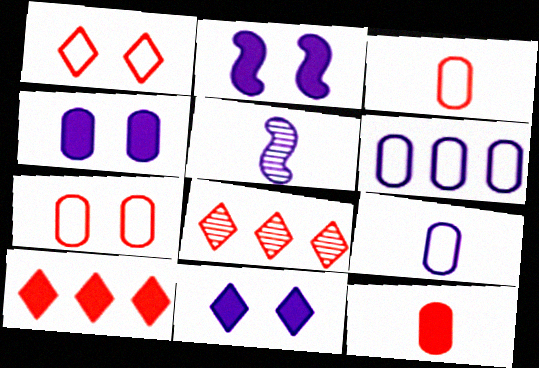[[2, 4, 11], 
[5, 6, 11]]